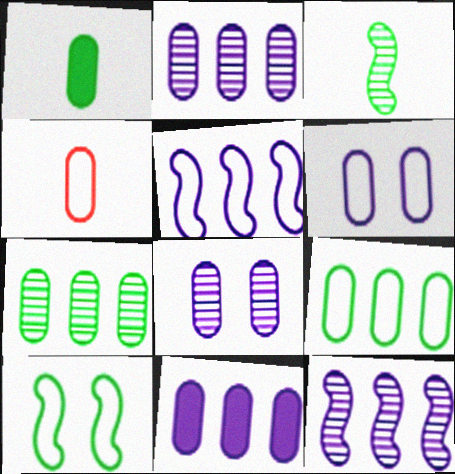[[4, 6, 9]]